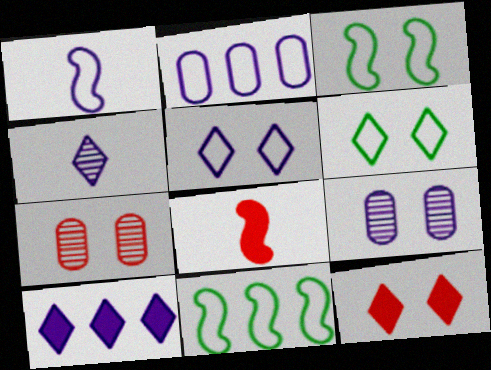[[1, 2, 5], 
[1, 9, 10], 
[3, 9, 12], 
[4, 5, 10]]